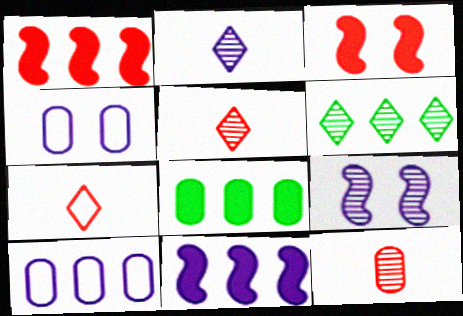[[1, 6, 10], 
[2, 4, 11], 
[4, 8, 12], 
[6, 9, 12], 
[7, 8, 9]]